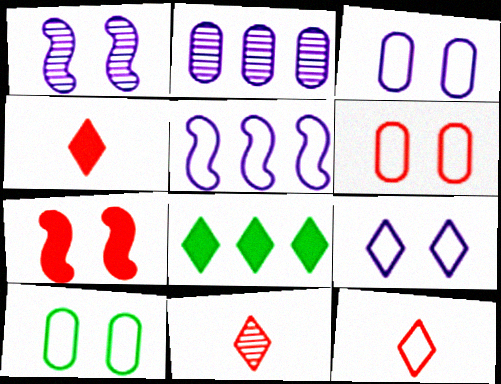[[3, 6, 10], 
[4, 11, 12], 
[5, 10, 12], 
[8, 9, 11]]